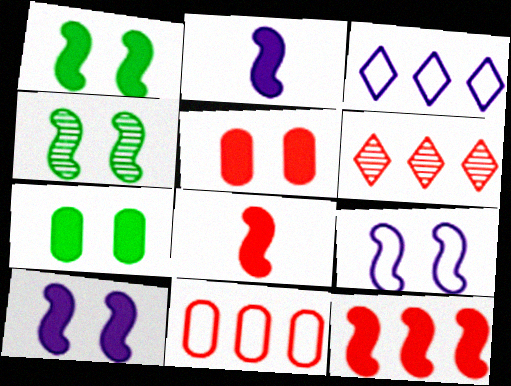[[1, 2, 12], 
[6, 11, 12]]